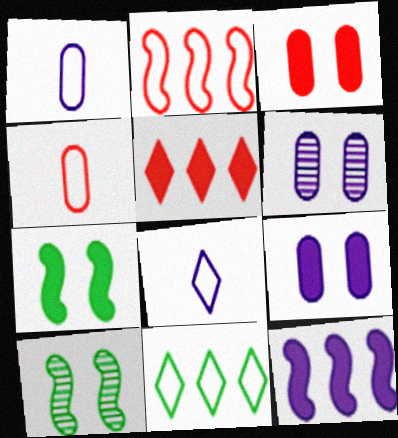[[1, 5, 10], 
[6, 8, 12]]